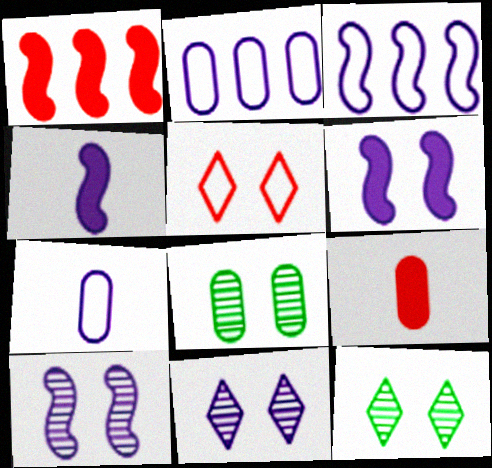[[1, 7, 12], 
[2, 4, 11], 
[2, 8, 9], 
[3, 4, 10], 
[3, 9, 12], 
[5, 6, 8]]